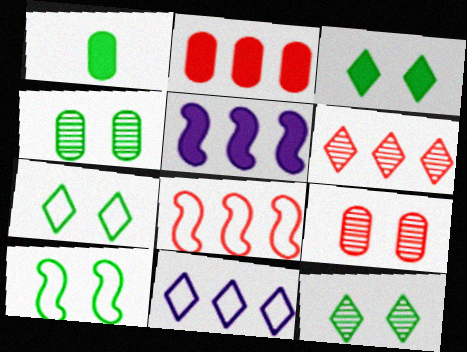[[2, 6, 8], 
[3, 4, 10], 
[3, 7, 12]]